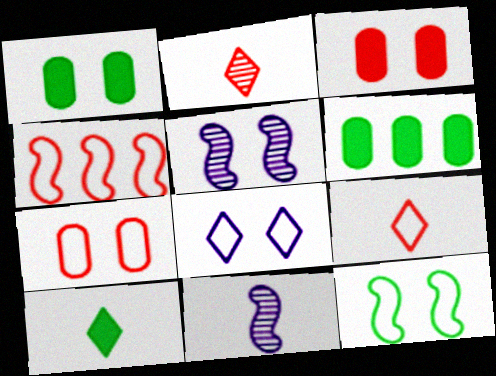[[2, 3, 4], 
[4, 7, 9], 
[5, 6, 9], 
[7, 8, 12]]